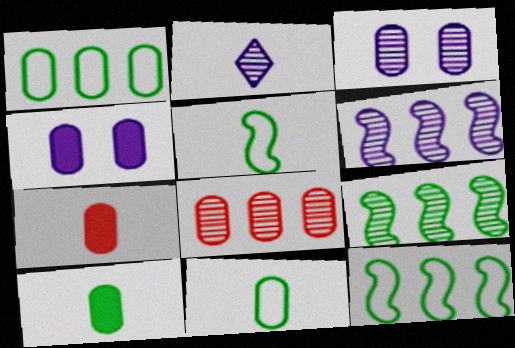[[1, 3, 7], 
[2, 3, 6], 
[2, 5, 7], 
[4, 8, 11]]